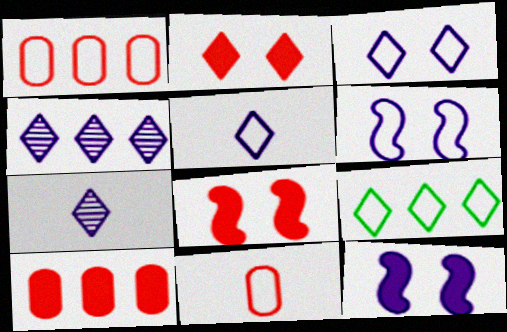[[2, 7, 9], 
[6, 9, 11]]